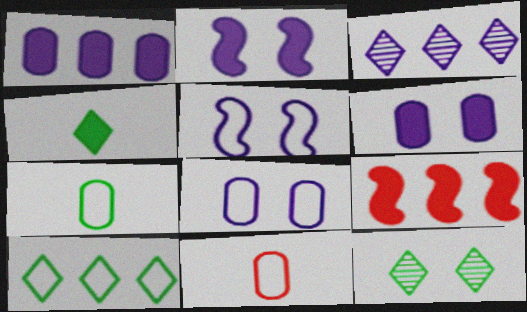[[4, 6, 9], 
[4, 10, 12], 
[5, 10, 11]]